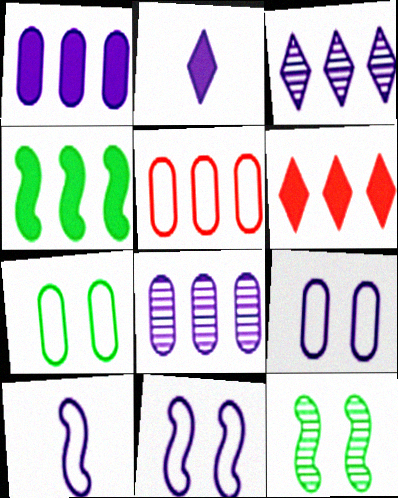[[1, 4, 6], 
[2, 5, 12], 
[2, 8, 11], 
[3, 4, 5]]